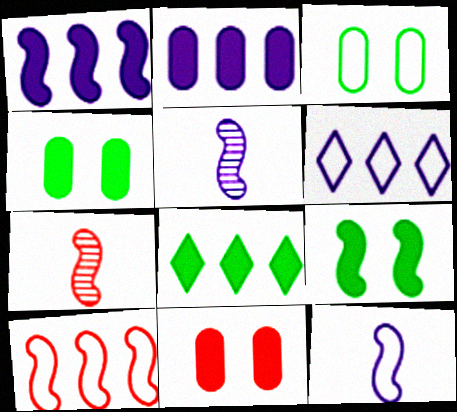[[4, 6, 7], 
[5, 9, 10]]